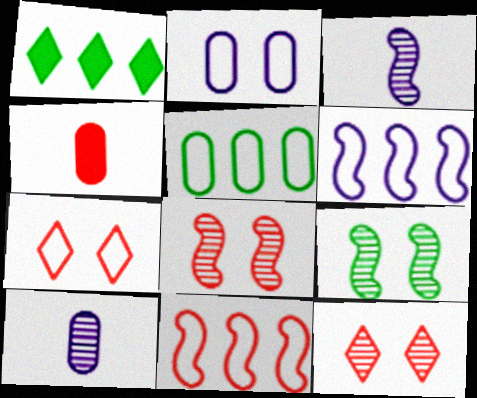[[4, 11, 12]]